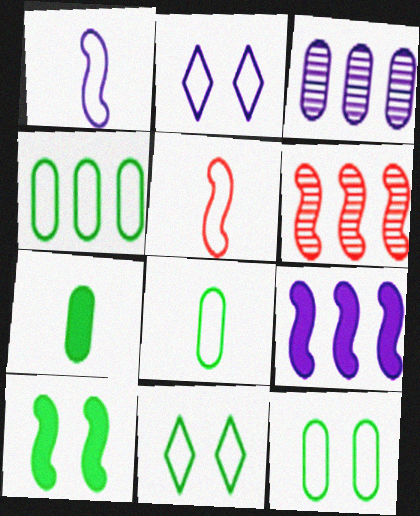[[1, 6, 10], 
[2, 4, 5], 
[2, 6, 7], 
[4, 8, 12]]